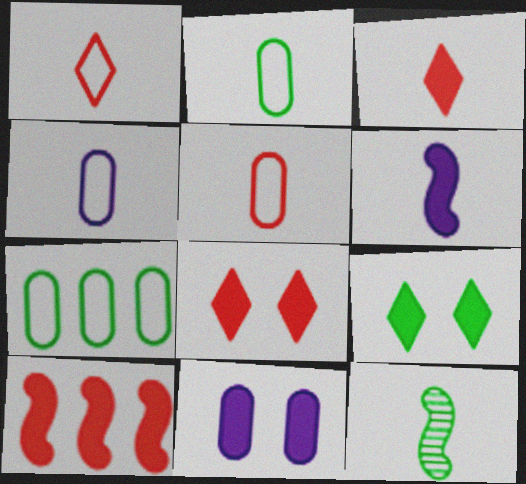[[2, 4, 5], 
[3, 4, 12], 
[7, 9, 12]]